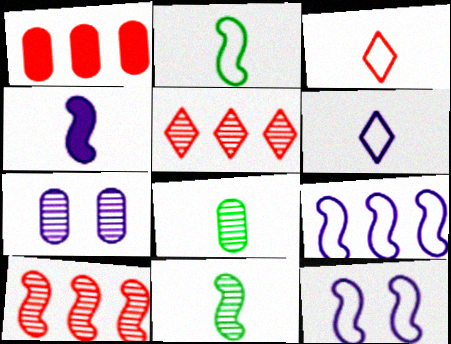[[3, 4, 8], 
[5, 7, 11]]